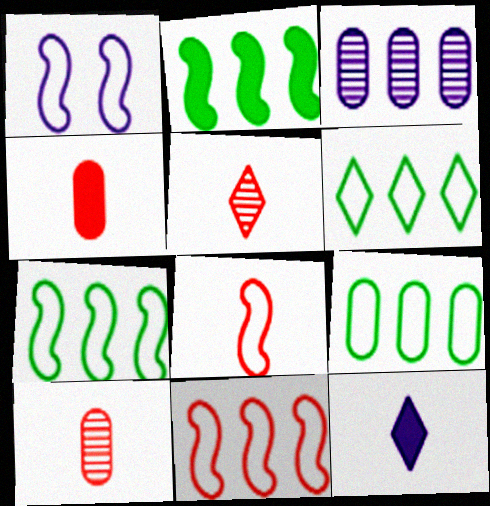[[1, 3, 12], 
[1, 7, 8], 
[4, 5, 8], 
[6, 7, 9]]